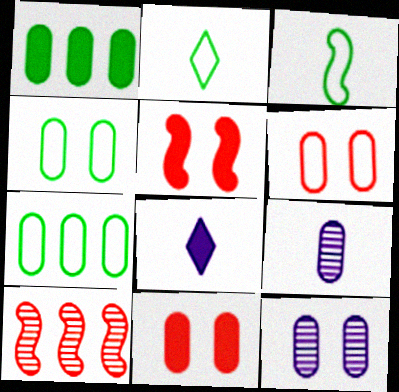[[1, 5, 8], 
[1, 6, 9], 
[4, 8, 10], 
[4, 11, 12], 
[7, 9, 11]]